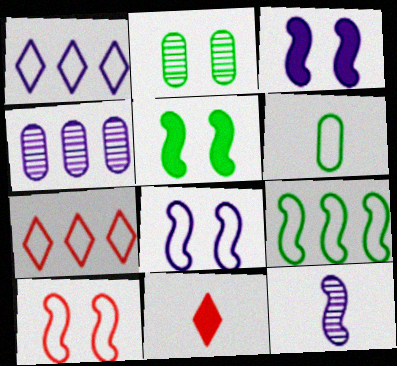[[1, 6, 10], 
[6, 7, 8], 
[6, 11, 12]]